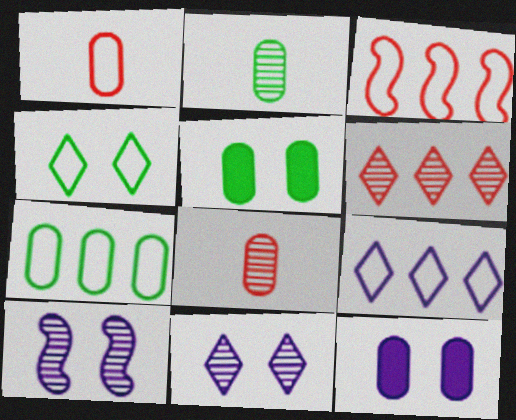[[2, 5, 7], 
[2, 6, 10], 
[3, 7, 9], 
[7, 8, 12]]